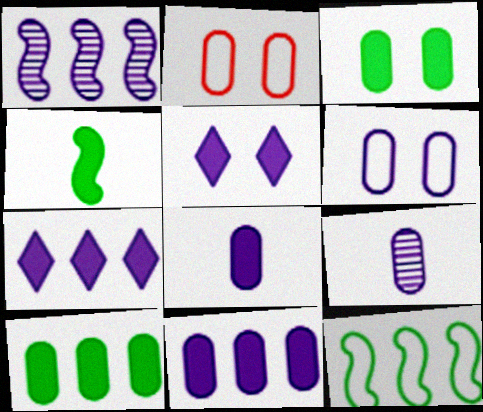[[2, 9, 10], 
[6, 9, 11]]